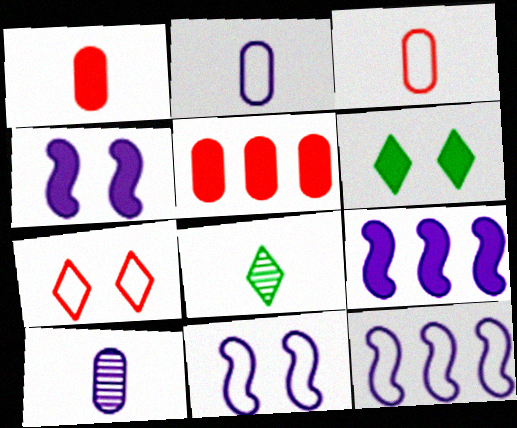[[1, 6, 9], 
[5, 8, 11]]